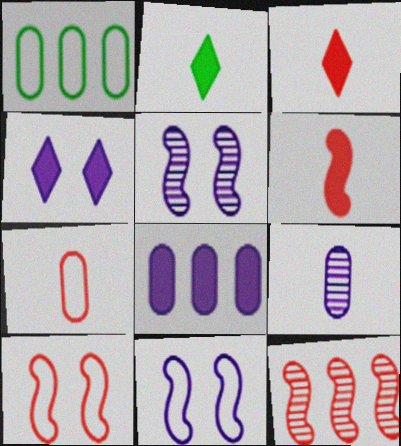[[1, 3, 5], 
[6, 10, 12]]